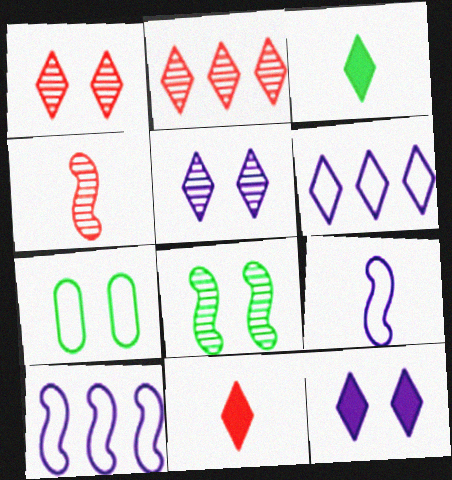[[1, 3, 6]]